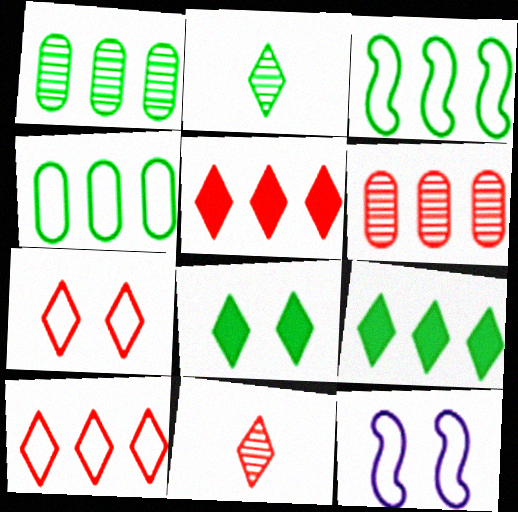[[1, 3, 9], 
[5, 7, 11]]